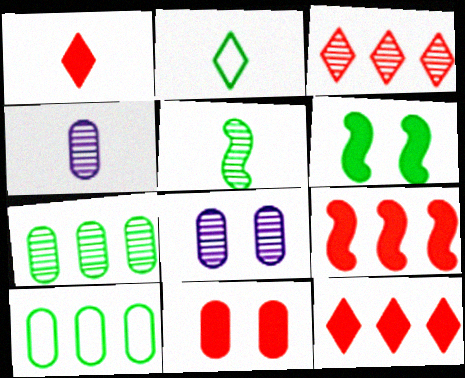[[1, 9, 11], 
[2, 6, 7], 
[2, 8, 9], 
[3, 5, 8], 
[4, 10, 11]]